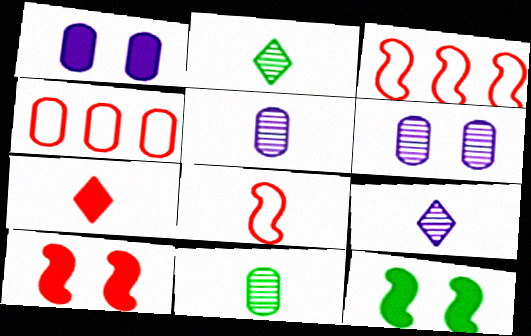[[1, 2, 3], 
[1, 4, 11], 
[4, 9, 12]]